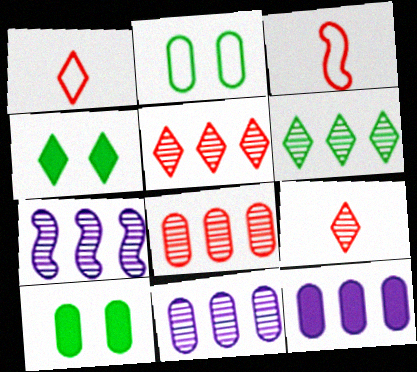[[1, 7, 10], 
[3, 4, 11], 
[6, 7, 8]]